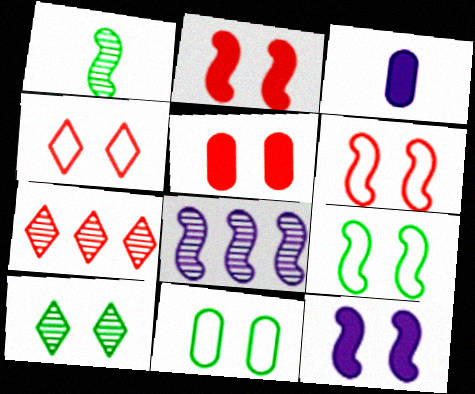[[3, 7, 9]]